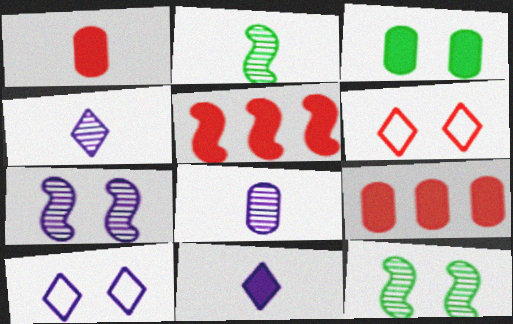[[2, 9, 10], 
[3, 5, 11], 
[3, 6, 7]]